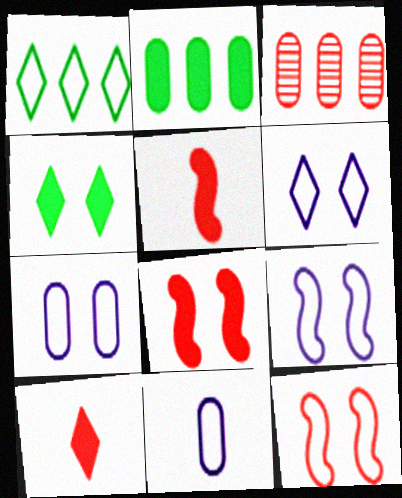[[1, 11, 12], 
[3, 10, 12], 
[6, 7, 9]]